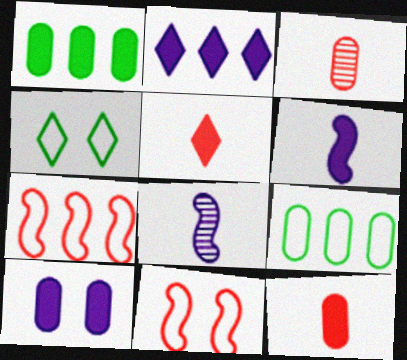[[1, 10, 12], 
[2, 6, 10], 
[3, 9, 10]]